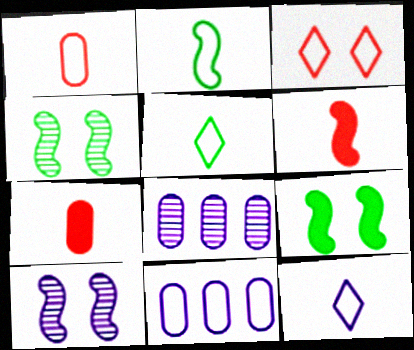[[1, 2, 12], 
[2, 3, 11]]